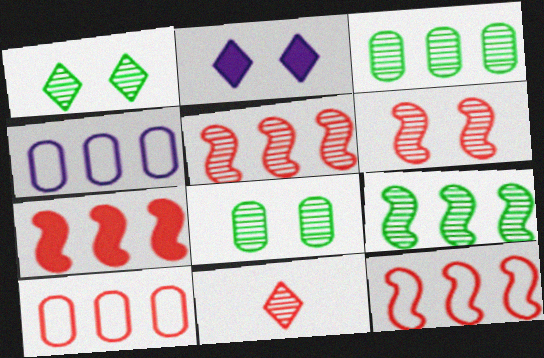[[5, 7, 12]]